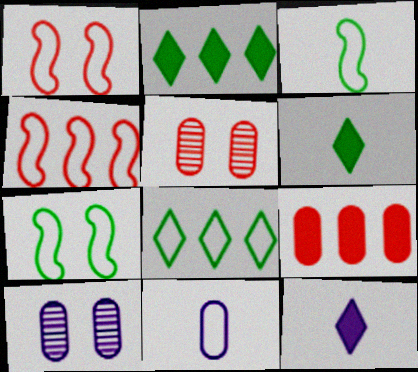[[1, 8, 11], 
[4, 6, 10]]